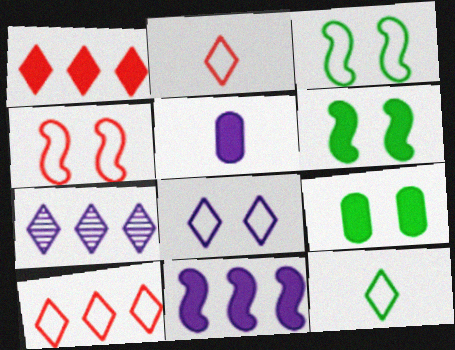[[1, 5, 6], 
[8, 10, 12]]